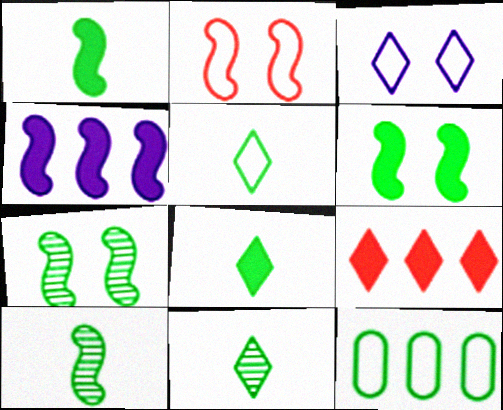[[2, 4, 10], 
[3, 9, 11], 
[5, 8, 11], 
[6, 11, 12], 
[7, 8, 12]]